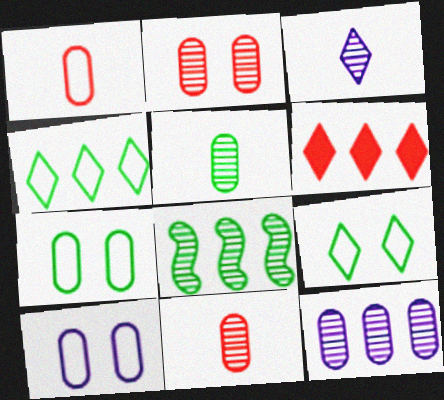[[2, 3, 8], 
[2, 5, 12], 
[3, 6, 9]]